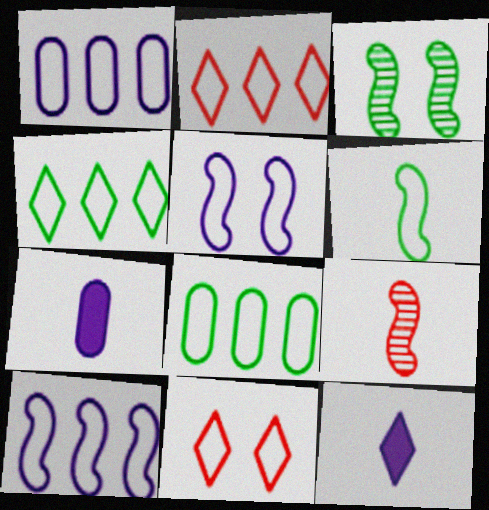[[1, 6, 11], 
[2, 3, 7], 
[2, 8, 10]]